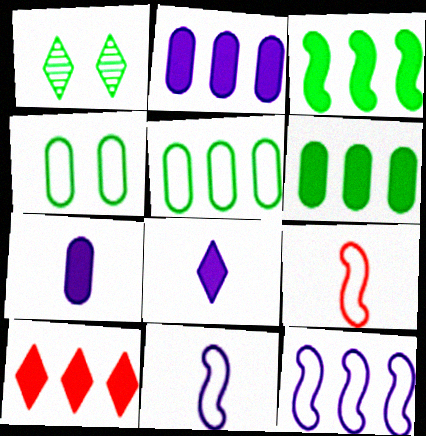[[1, 2, 9], 
[2, 3, 10]]